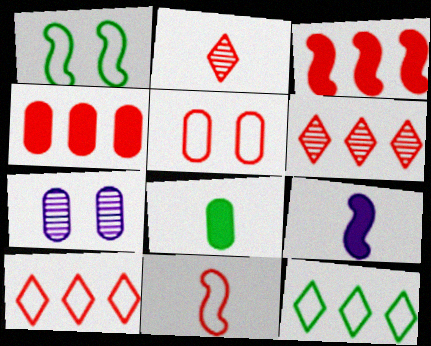[[2, 3, 5], 
[5, 10, 11]]